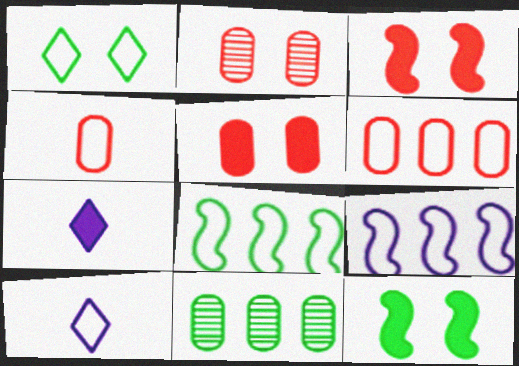[[1, 4, 9], 
[2, 7, 8], 
[3, 10, 11]]